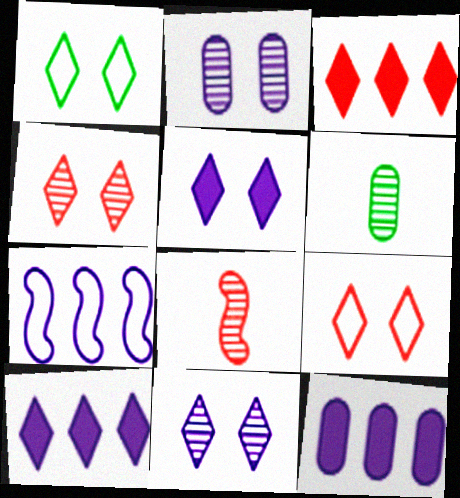[[1, 4, 5], 
[1, 8, 12]]